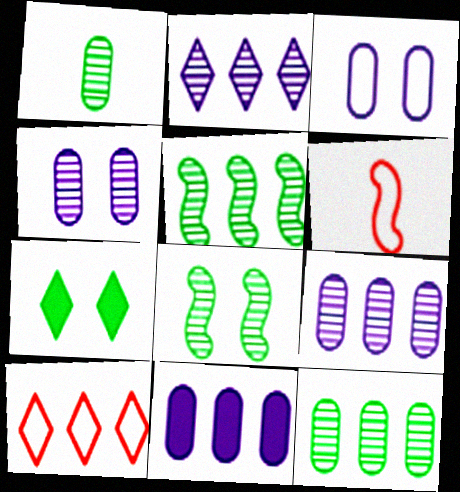[[5, 10, 11], 
[6, 7, 9]]